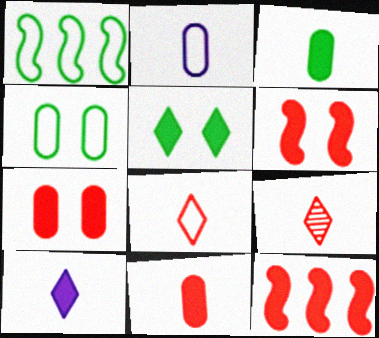[]